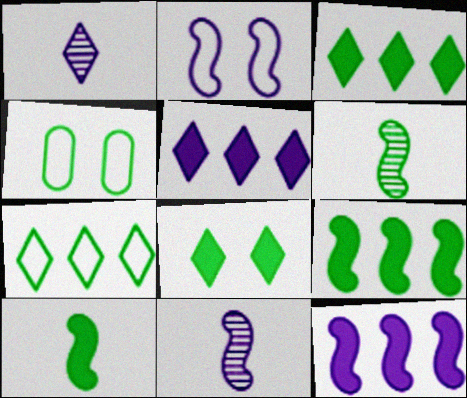[[2, 11, 12], 
[3, 4, 6]]